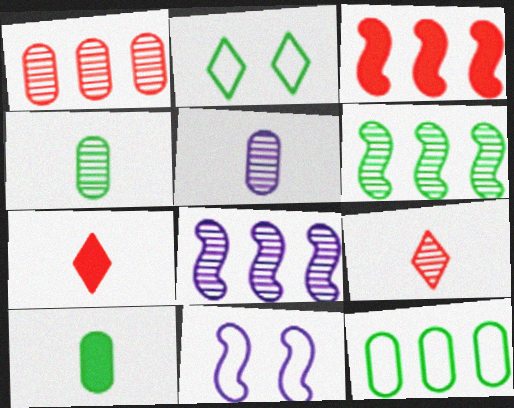[[2, 3, 5], 
[2, 6, 10]]